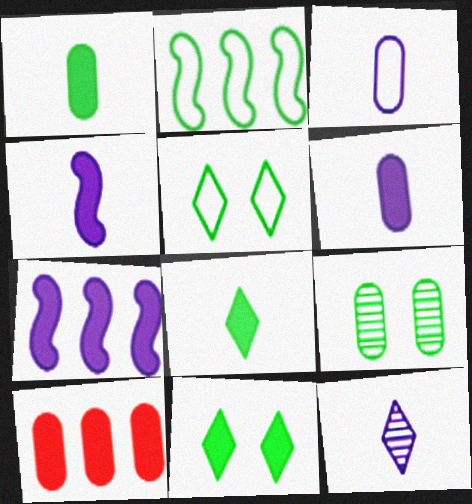[[2, 8, 9], 
[3, 4, 12], 
[3, 9, 10], 
[4, 10, 11]]